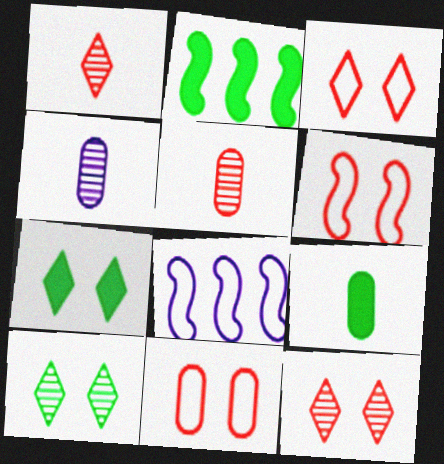[[2, 3, 4], 
[2, 7, 9], 
[3, 6, 11], 
[5, 7, 8], 
[8, 9, 12]]